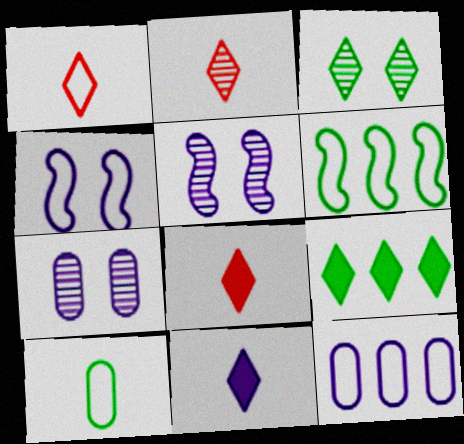[[1, 2, 8], 
[5, 11, 12], 
[6, 7, 8]]